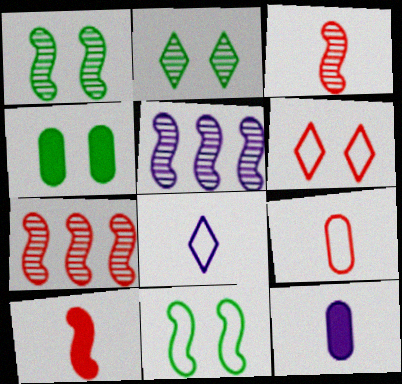[[1, 3, 5], 
[2, 4, 11], 
[4, 7, 8], 
[5, 10, 11]]